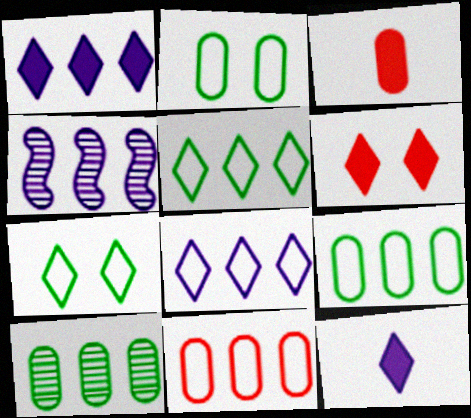[[3, 4, 7]]